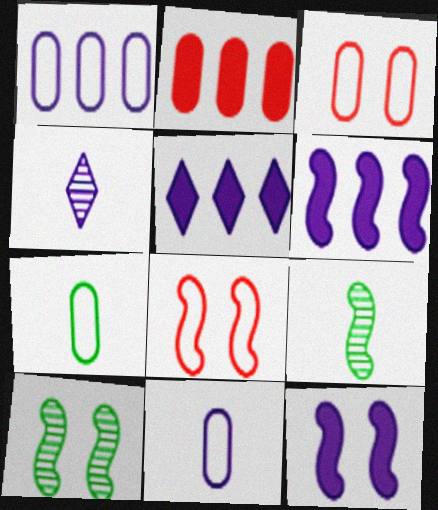[[1, 3, 7], 
[1, 4, 12], 
[3, 5, 9], 
[6, 8, 9], 
[8, 10, 12]]